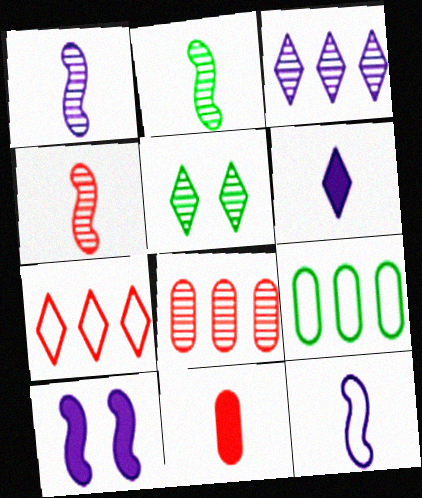[[1, 2, 4], 
[1, 5, 8], 
[5, 6, 7]]